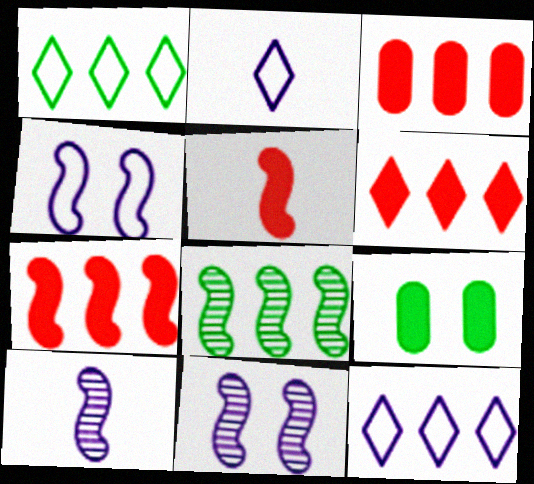[[3, 6, 7], 
[3, 8, 12], 
[4, 5, 8]]